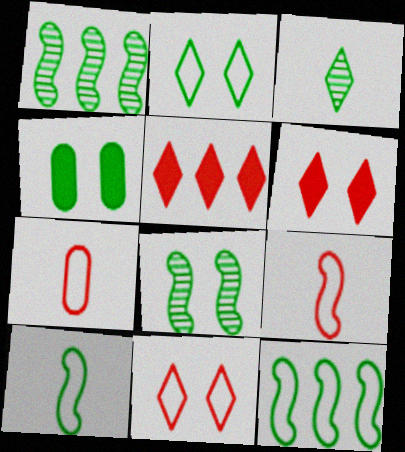[[2, 4, 8], 
[3, 4, 12]]